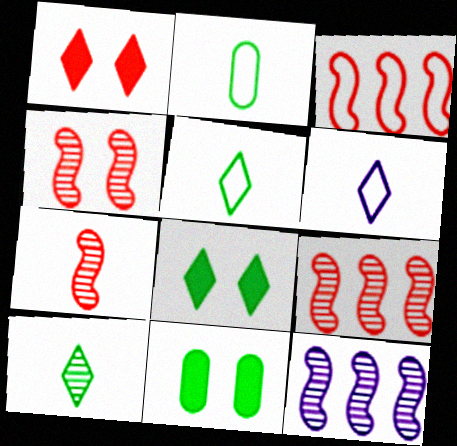[[1, 2, 12], 
[4, 7, 9], 
[6, 9, 11]]